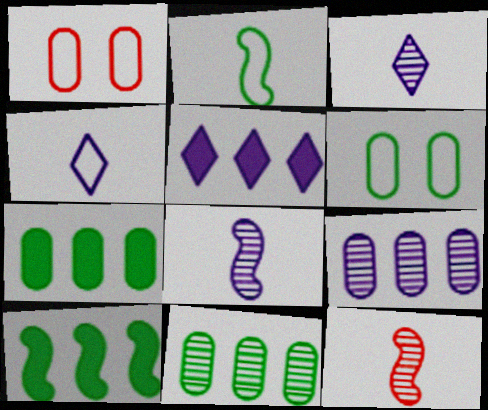[[1, 3, 10], 
[5, 6, 12]]